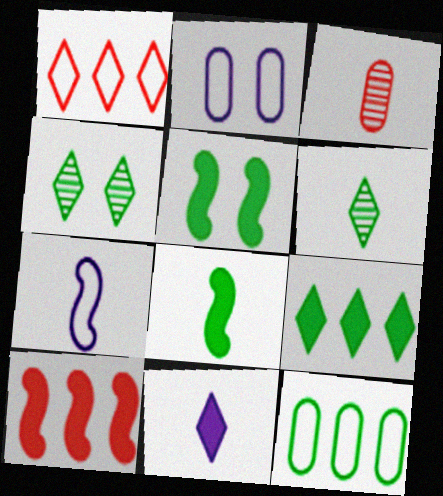[[1, 4, 11], 
[2, 6, 10], 
[4, 8, 12], 
[5, 6, 12]]